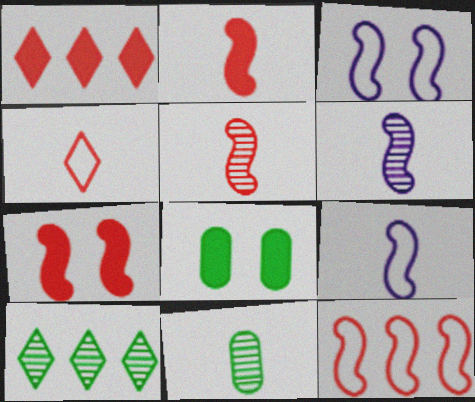[[1, 3, 11], 
[5, 7, 12]]